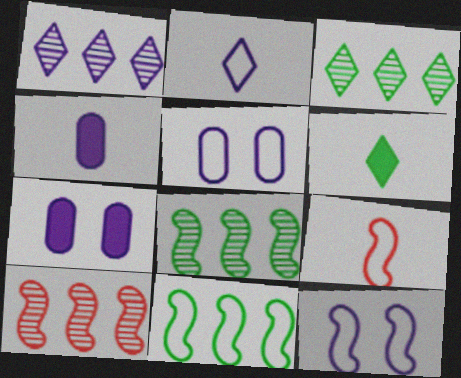[[1, 4, 12], 
[3, 7, 9], 
[5, 6, 10], 
[9, 11, 12]]